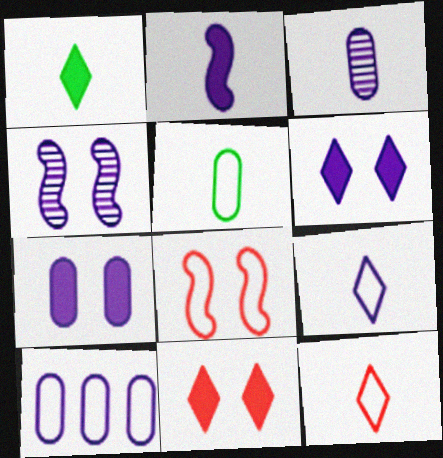[[2, 3, 9], 
[3, 7, 10]]